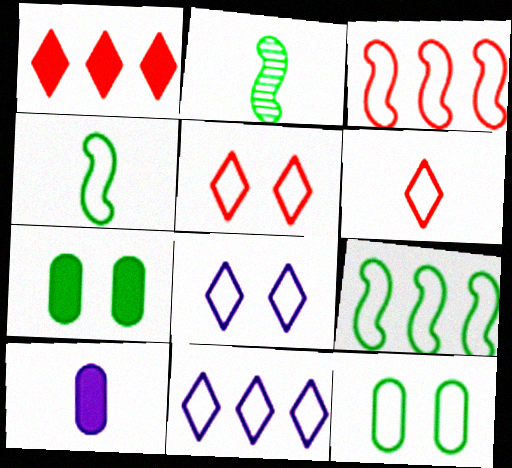[[2, 6, 10]]